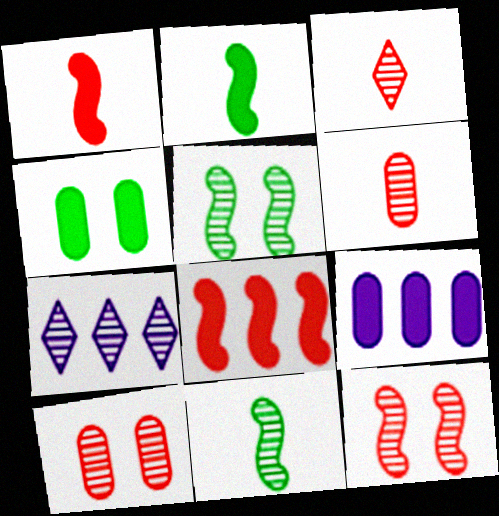[[5, 6, 7], 
[7, 10, 11]]